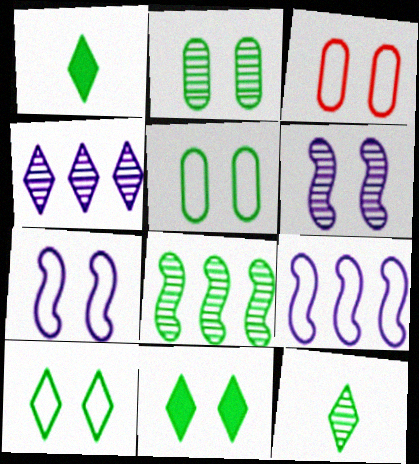[[1, 5, 8], 
[2, 8, 12], 
[3, 6, 11], 
[3, 7, 10]]